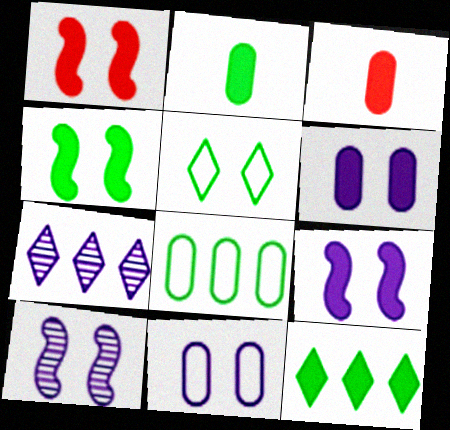[[1, 4, 9], 
[2, 4, 12], 
[3, 9, 12]]